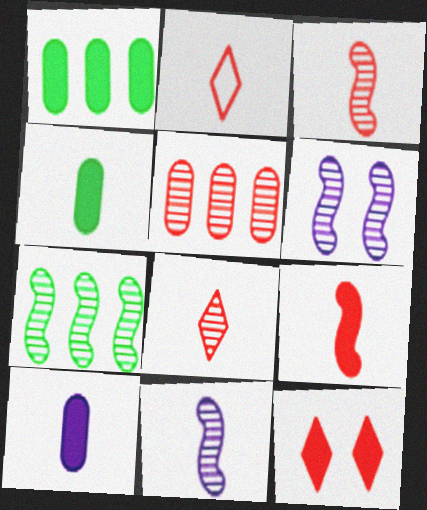[[1, 2, 6], 
[2, 4, 11], 
[3, 6, 7]]